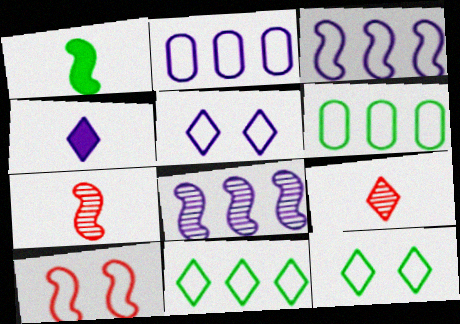[[1, 8, 10]]